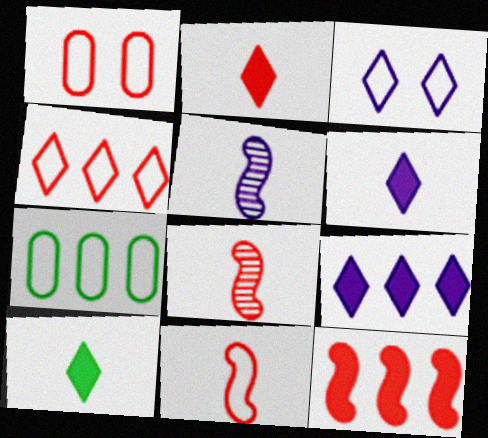[[1, 4, 11], 
[2, 6, 10], 
[3, 7, 11]]